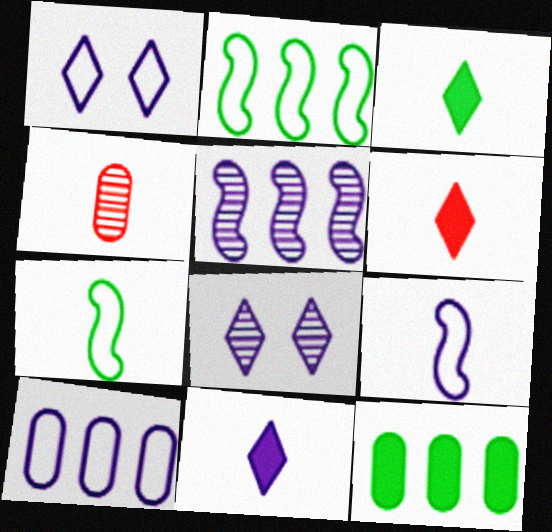[[1, 9, 10], 
[3, 4, 9], 
[3, 6, 11], 
[4, 7, 11]]